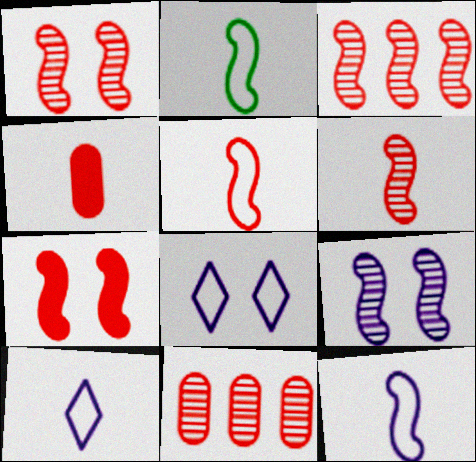[[1, 3, 6], 
[2, 5, 12], 
[3, 5, 7]]